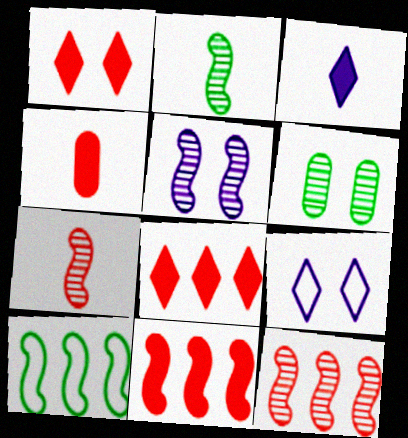[[1, 4, 11], 
[2, 5, 12]]